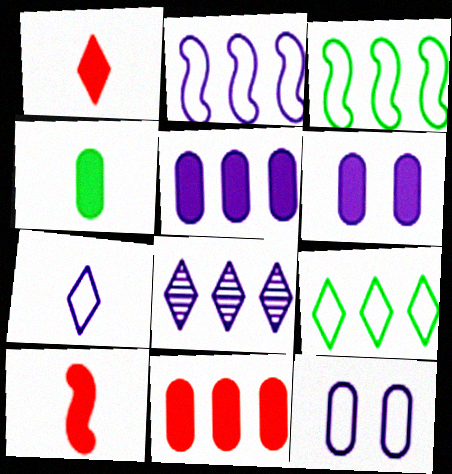[[2, 5, 8], 
[2, 7, 12], 
[3, 8, 11], 
[4, 6, 11]]